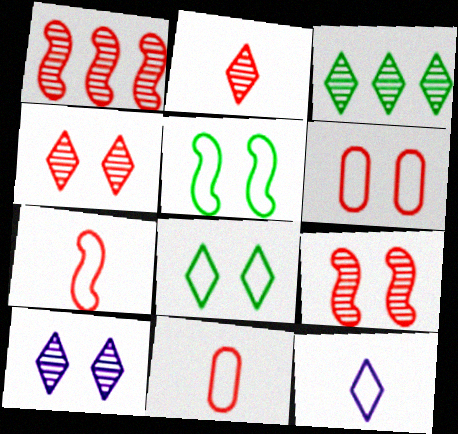[[2, 3, 10]]